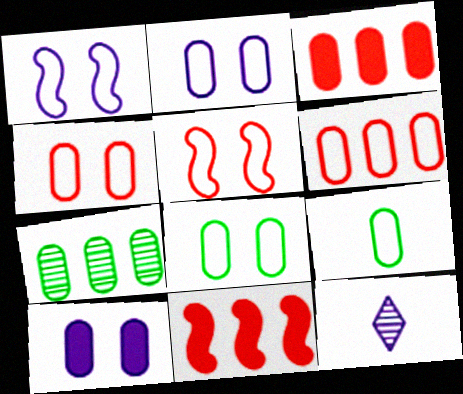[[2, 4, 8], 
[2, 6, 9], 
[8, 11, 12]]